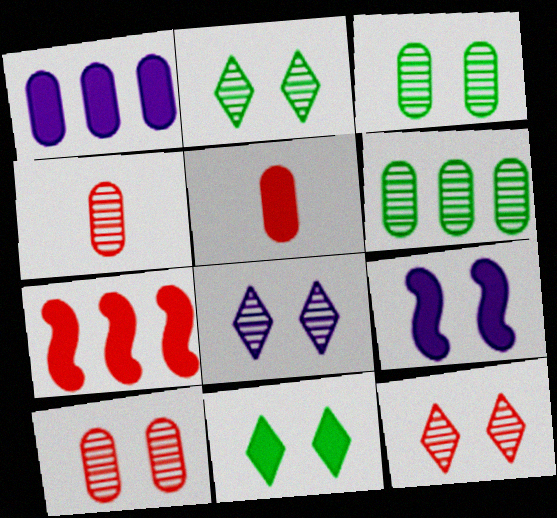[[2, 8, 12]]